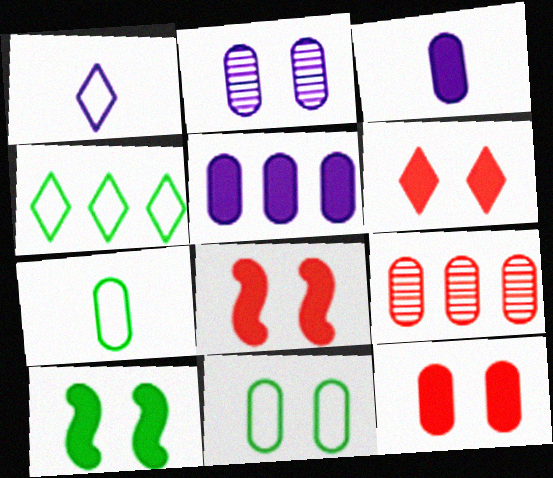[[1, 9, 10], 
[2, 11, 12], 
[3, 9, 11], 
[6, 8, 12]]